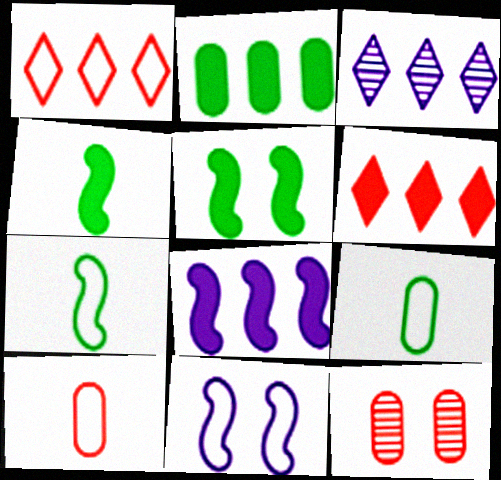[[1, 9, 11], 
[2, 6, 8], 
[3, 5, 10]]